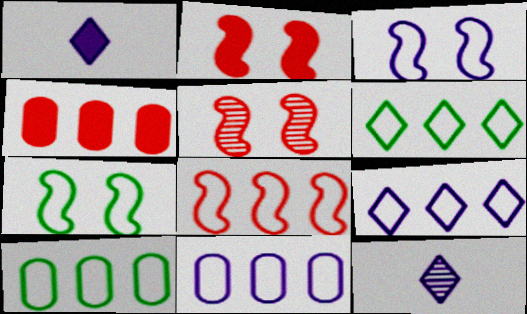[[1, 5, 10], 
[2, 10, 12], 
[4, 7, 12], 
[6, 8, 11], 
[8, 9, 10]]